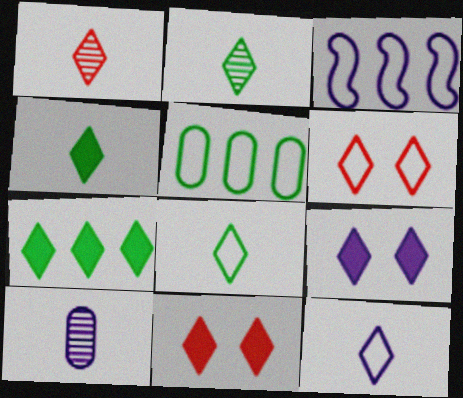[[1, 4, 12], 
[2, 4, 8], 
[3, 9, 10]]